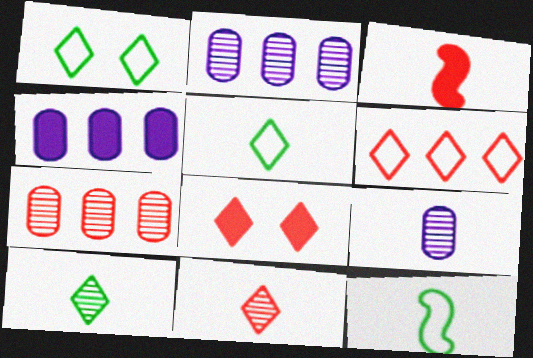[[1, 2, 3], 
[2, 8, 12], 
[3, 5, 9], 
[6, 8, 11]]